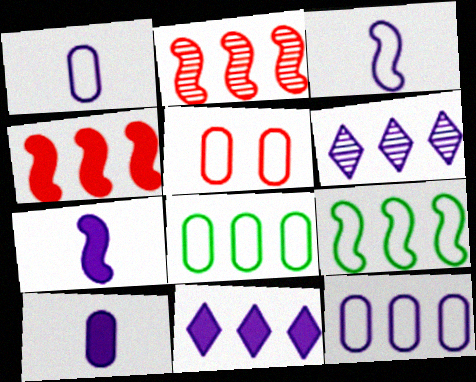[[1, 5, 8], 
[2, 8, 11], 
[4, 6, 8]]